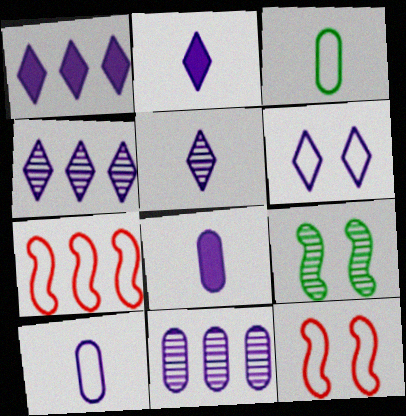[[1, 5, 6], 
[2, 4, 6], 
[3, 6, 7]]